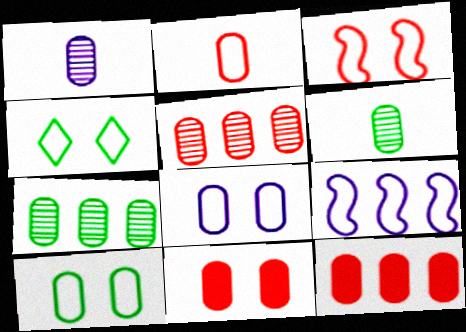[[1, 10, 12], 
[2, 4, 9], 
[2, 5, 11], 
[3, 4, 8], 
[6, 8, 12]]